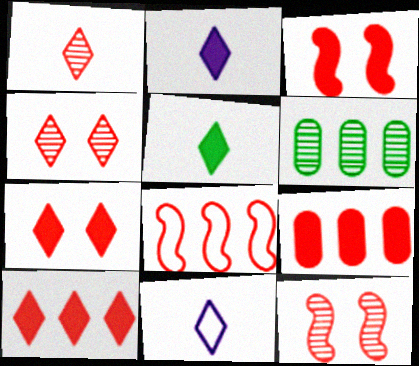[[1, 5, 11], 
[3, 6, 11]]